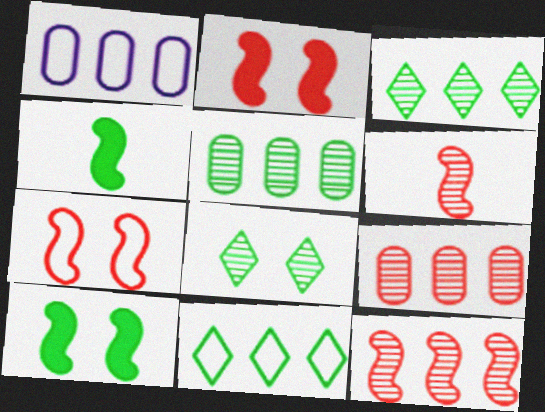[]